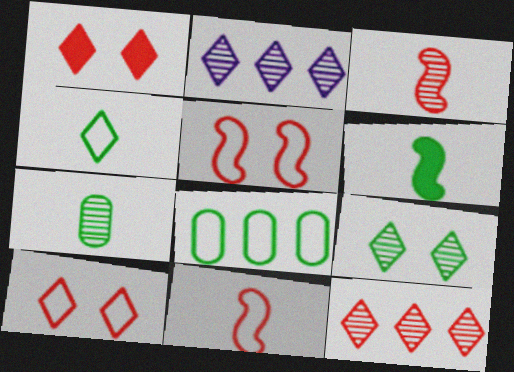[[1, 2, 4], 
[4, 6, 7], 
[6, 8, 9]]